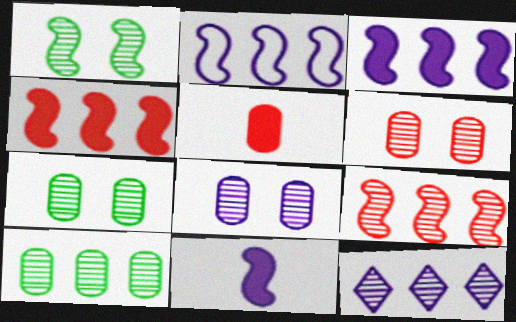[[6, 7, 8], 
[9, 10, 12]]